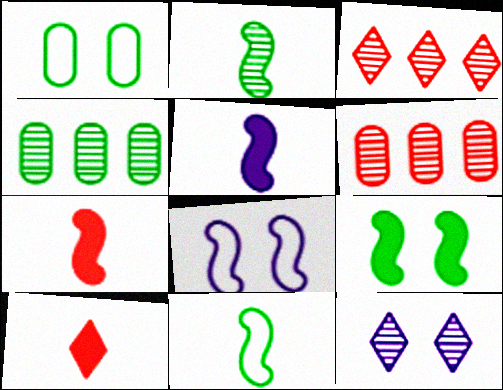[[1, 3, 5], 
[2, 6, 12], 
[4, 8, 10]]